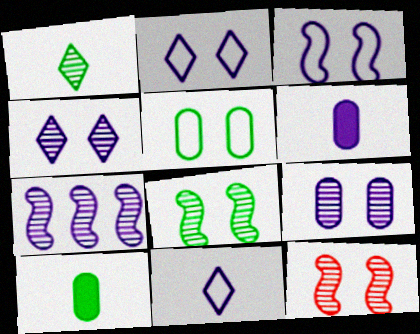[[2, 6, 7]]